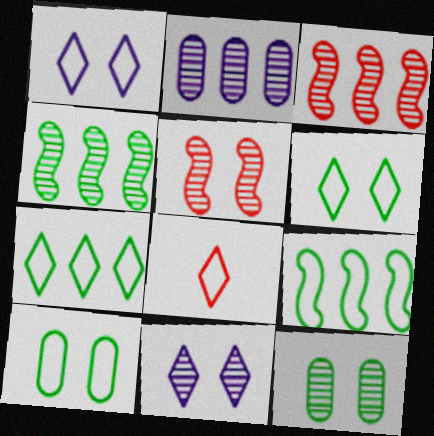[[1, 7, 8], 
[5, 11, 12]]